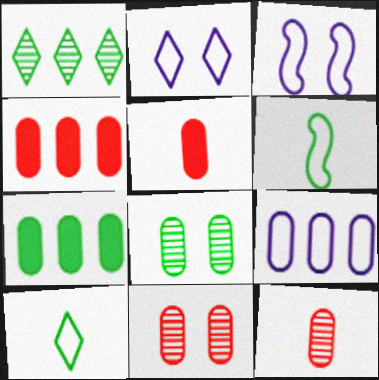[[1, 3, 5], 
[5, 8, 9]]